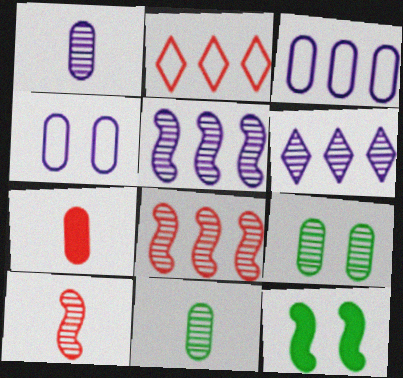[[1, 2, 12], 
[3, 7, 9], 
[6, 9, 10]]